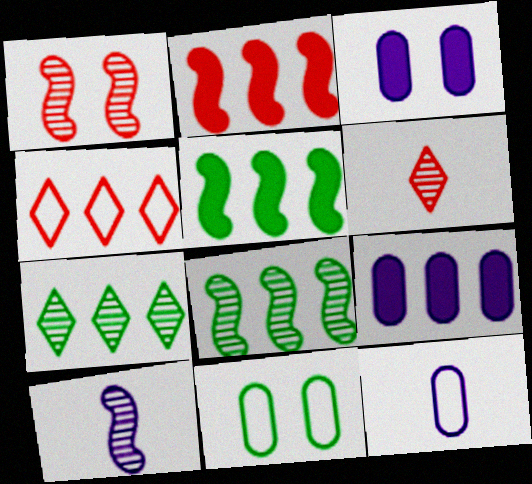[[1, 8, 10], 
[4, 8, 9]]